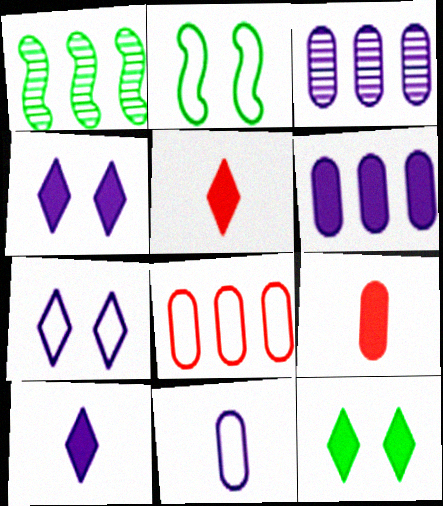[[1, 7, 9], 
[2, 3, 5]]